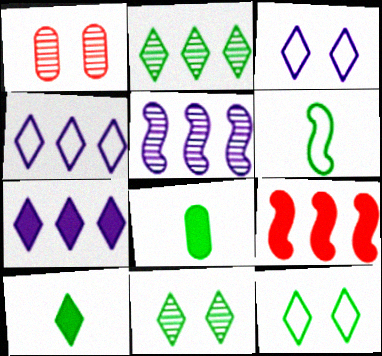[[1, 6, 7], 
[2, 10, 12]]